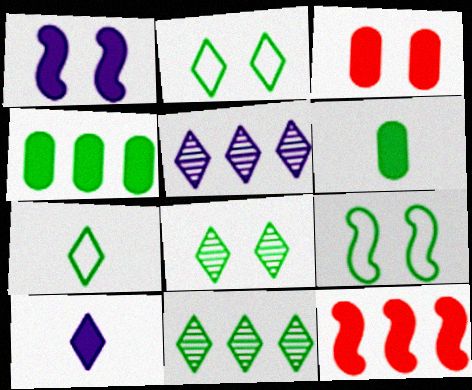[[6, 9, 11]]